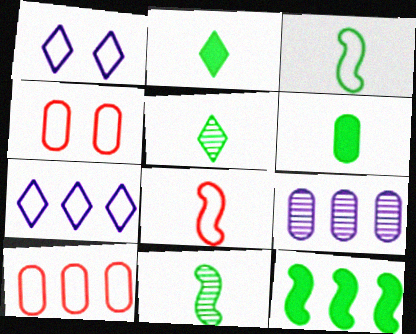[[1, 3, 10], 
[3, 4, 7], 
[3, 5, 6], 
[4, 6, 9]]